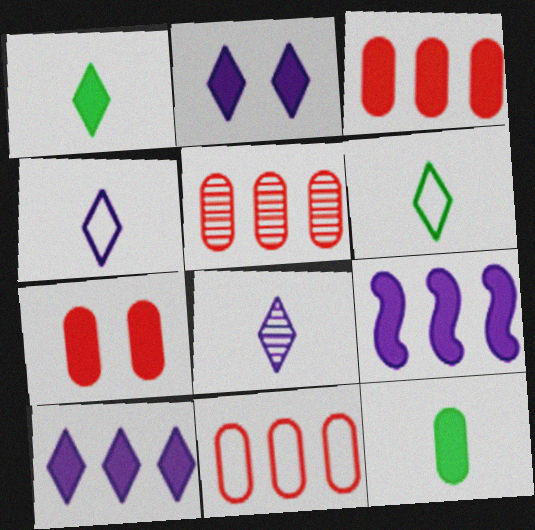[[1, 7, 9], 
[3, 5, 11]]